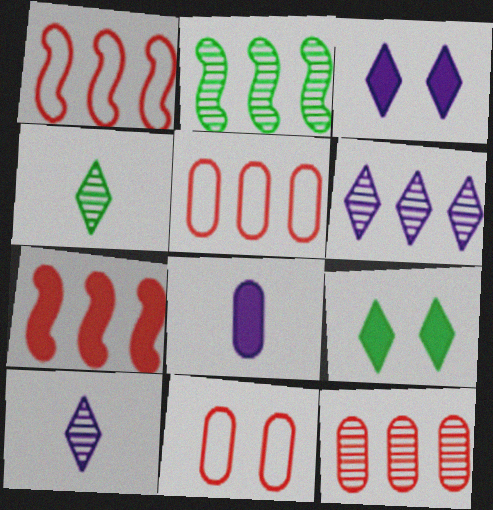[[2, 6, 12], 
[7, 8, 9]]